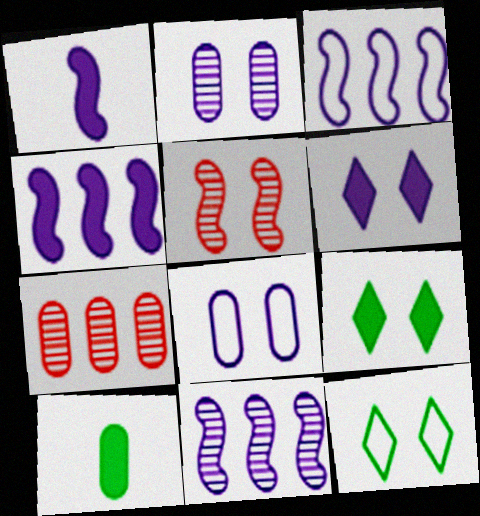[[1, 7, 12], 
[3, 4, 11], 
[5, 8, 9], 
[7, 8, 10]]